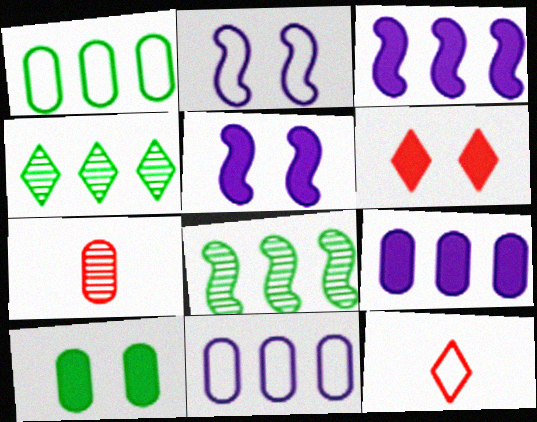[[1, 2, 12], 
[5, 6, 10], 
[7, 10, 11]]